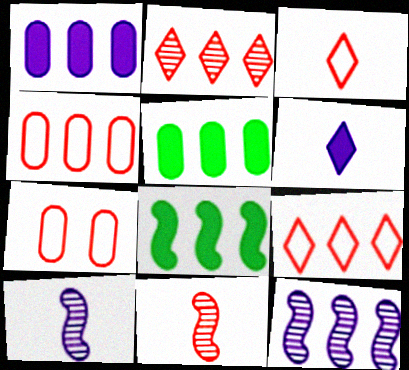[[5, 9, 12]]